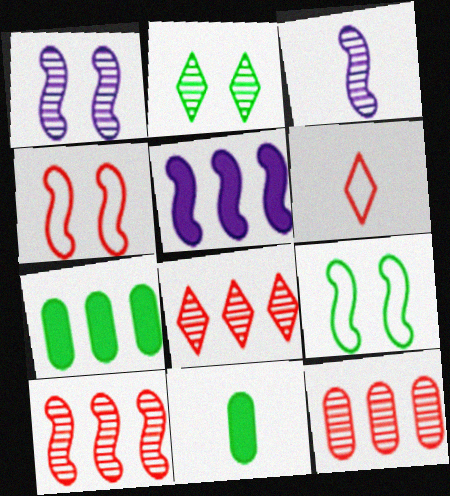[[1, 6, 7], 
[2, 3, 12], 
[3, 6, 11], 
[8, 10, 12]]